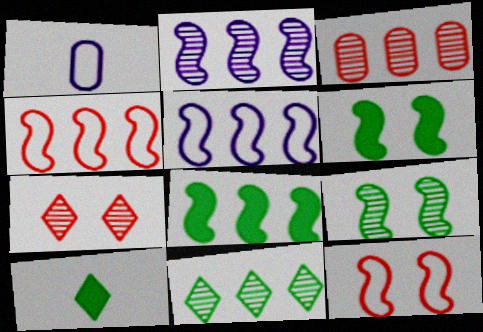[[1, 7, 8], 
[2, 3, 11], 
[2, 4, 8]]